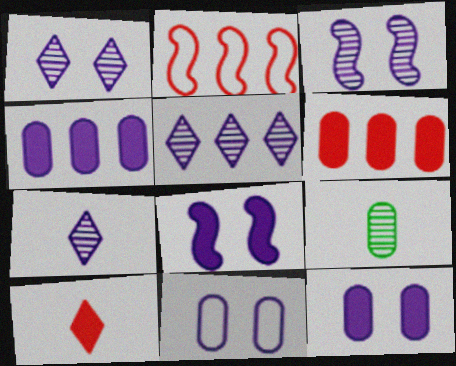[[1, 5, 7], 
[1, 8, 11], 
[6, 9, 11]]